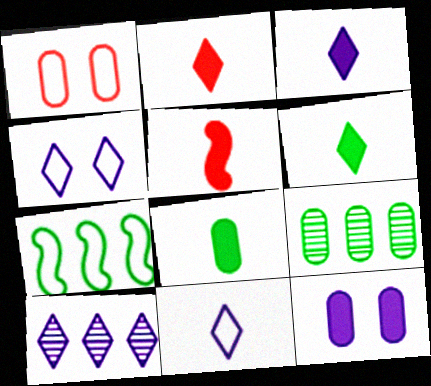[[1, 7, 11], 
[2, 3, 6], 
[3, 4, 10], 
[3, 5, 8], 
[4, 5, 9]]